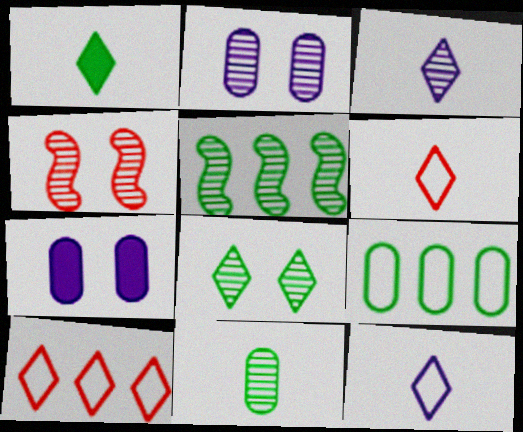[[1, 3, 6], 
[2, 4, 8], 
[5, 6, 7], 
[5, 8, 11]]